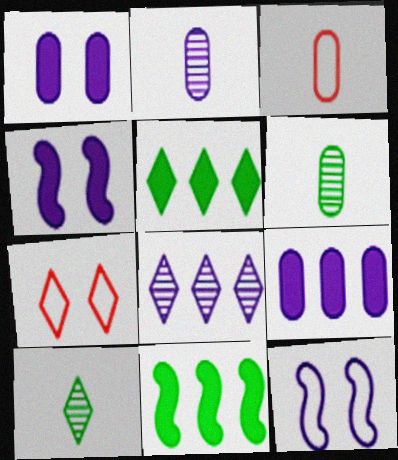[[2, 7, 11]]